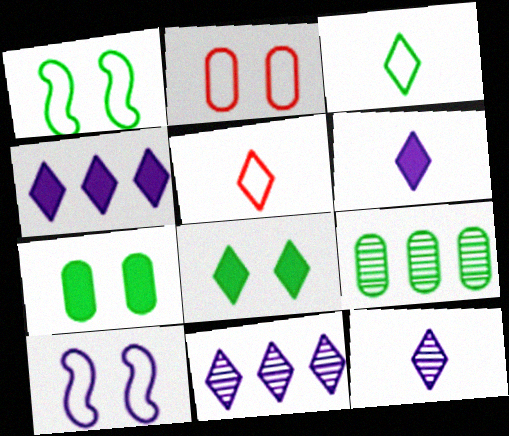[[5, 8, 11]]